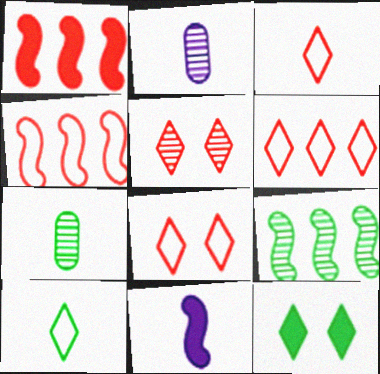[[2, 4, 12], 
[2, 5, 9], 
[3, 6, 8], 
[3, 7, 11]]